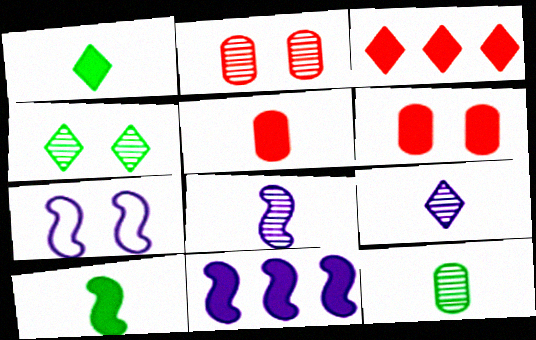[[1, 6, 11], 
[3, 7, 12], 
[4, 6, 7], 
[7, 8, 11]]